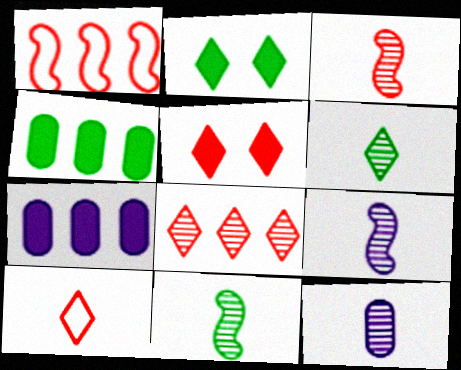[[1, 2, 12], 
[3, 6, 12], 
[3, 9, 11], 
[5, 8, 10]]